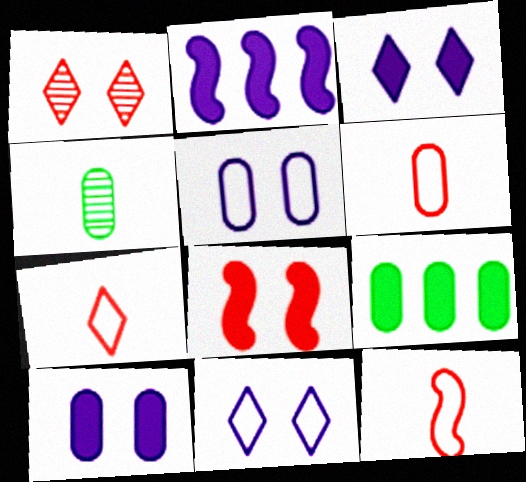[[6, 7, 12]]